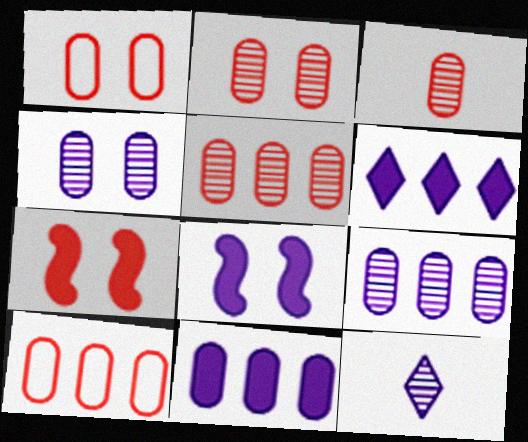[[2, 3, 5]]